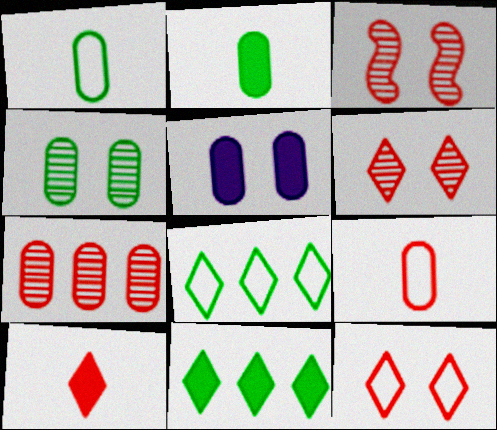[[1, 5, 7]]